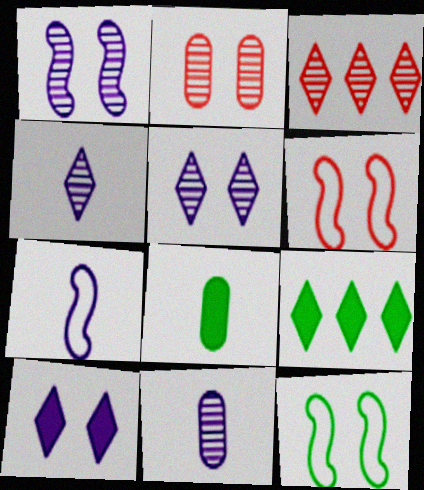[[2, 7, 9], 
[2, 10, 12], 
[6, 9, 11]]